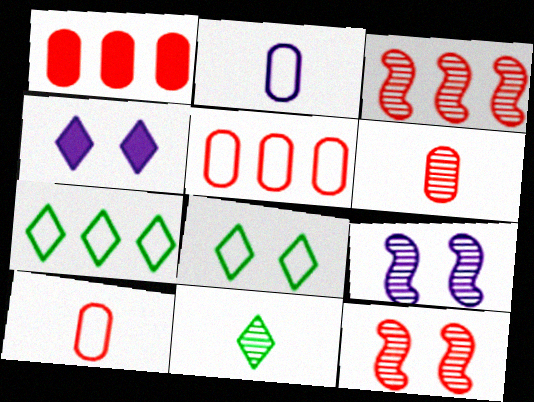[]